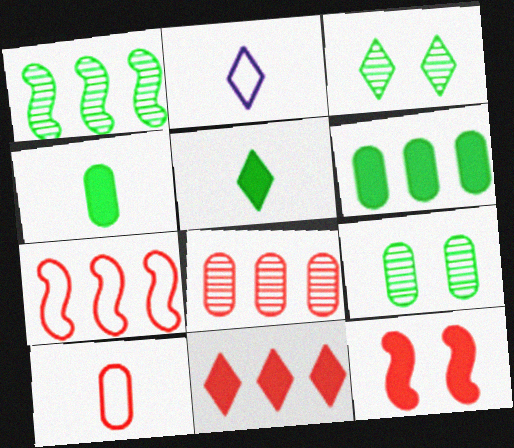[[2, 3, 11], 
[7, 8, 11]]